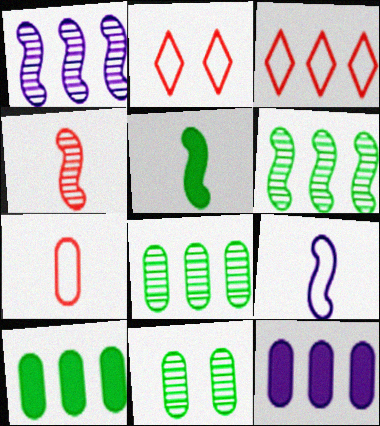[[1, 3, 10], 
[3, 6, 12], 
[4, 5, 9], 
[7, 11, 12]]